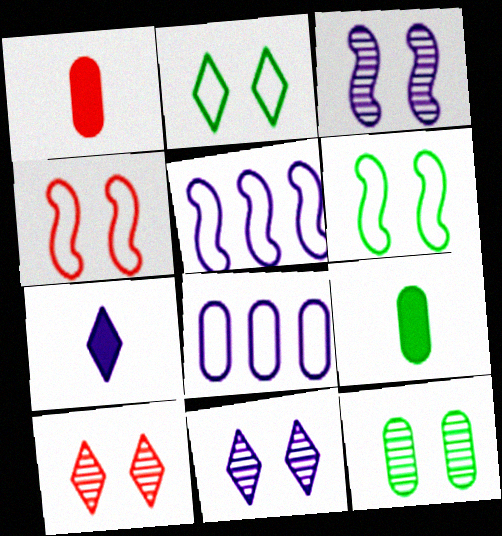[[1, 8, 12], 
[3, 7, 8], 
[3, 10, 12], 
[5, 9, 10]]